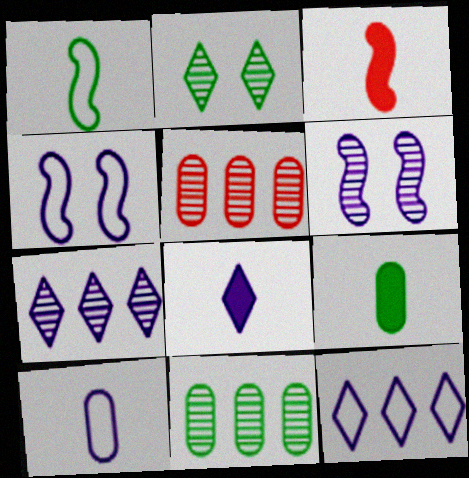[[3, 8, 9], 
[4, 10, 12]]